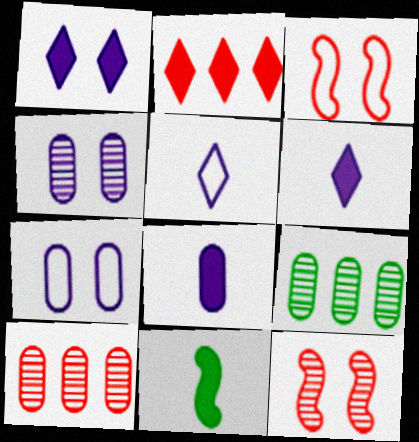[[3, 6, 9]]